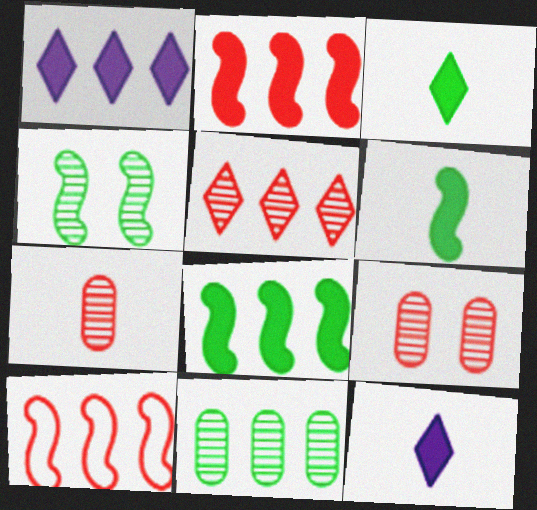[[1, 10, 11]]